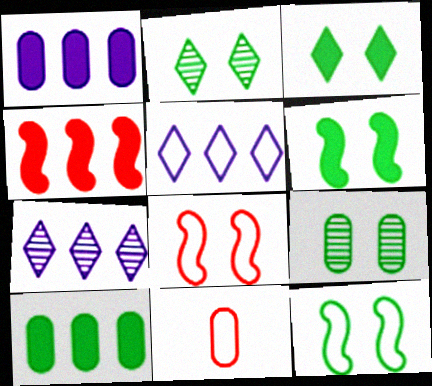[[1, 9, 11], 
[3, 9, 12], 
[5, 11, 12], 
[6, 7, 11]]